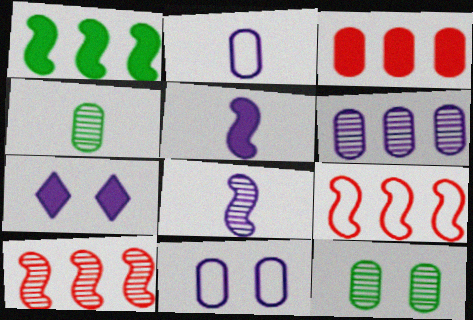[[2, 3, 12], 
[3, 4, 11], 
[4, 7, 9]]